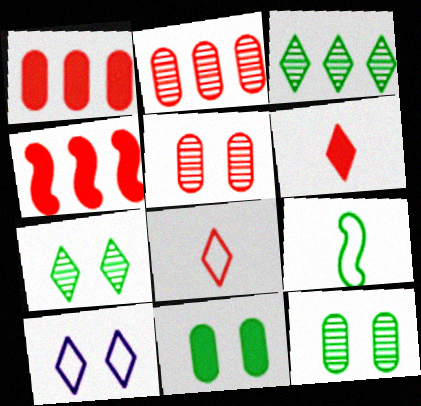[[3, 6, 10], 
[3, 9, 11], 
[4, 5, 8]]